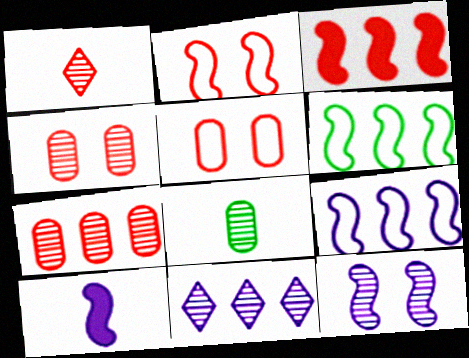[[1, 3, 5], 
[9, 10, 12]]